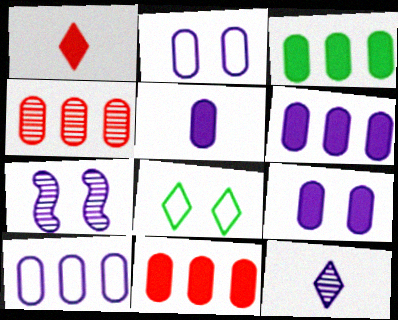[[3, 4, 10], 
[3, 6, 11], 
[5, 6, 9]]